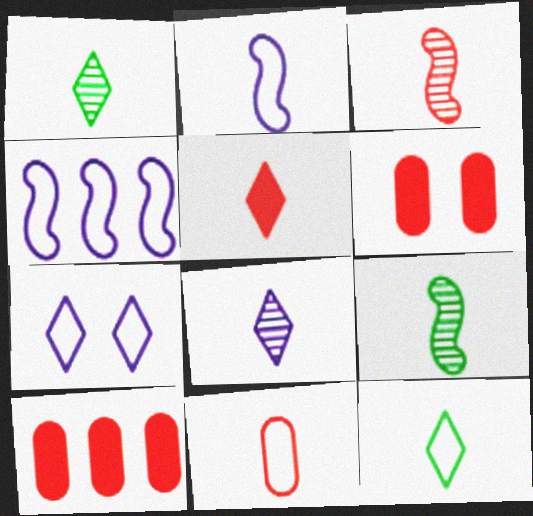[[1, 4, 6], 
[2, 11, 12], 
[3, 5, 11], 
[5, 8, 12], 
[7, 9, 10]]